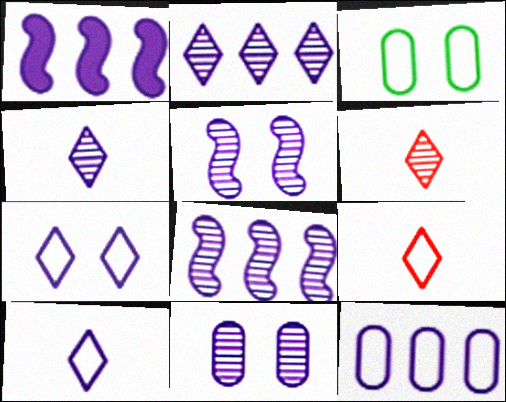[[1, 2, 12], 
[1, 3, 6], 
[1, 10, 11], 
[4, 8, 11]]